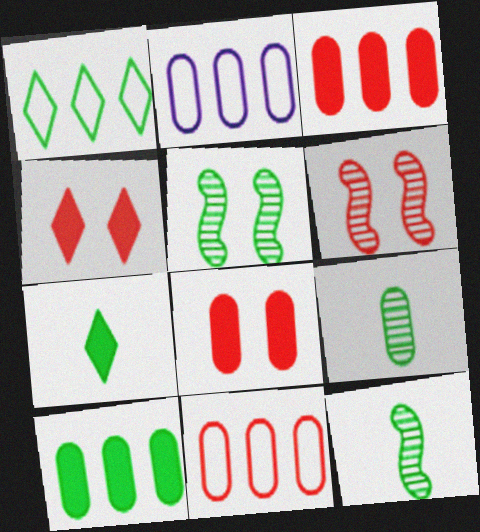[[2, 4, 12], 
[2, 6, 7], 
[2, 8, 9]]